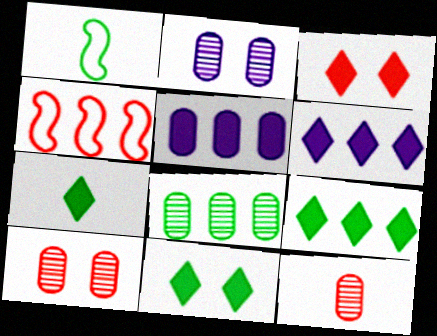[[1, 6, 10], 
[1, 8, 11], 
[2, 4, 7], 
[2, 8, 12], 
[3, 4, 12], 
[3, 6, 7], 
[4, 6, 8], 
[7, 9, 11]]